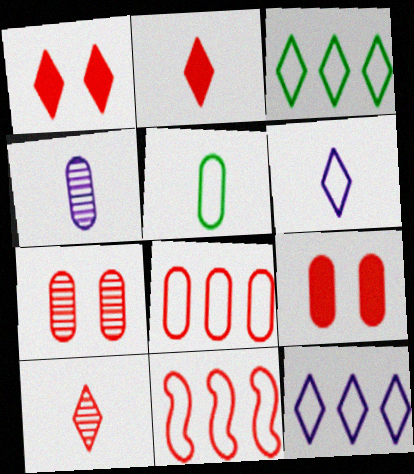[[2, 7, 11], 
[9, 10, 11]]